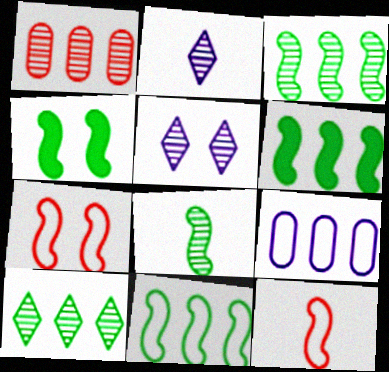[[1, 5, 8], 
[3, 6, 11], 
[4, 8, 11]]